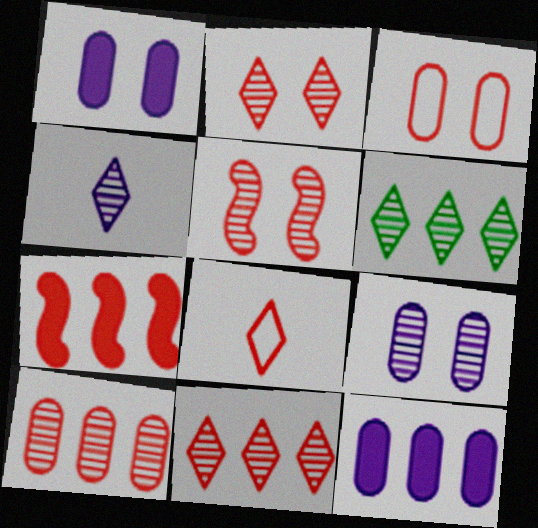[[2, 4, 6]]